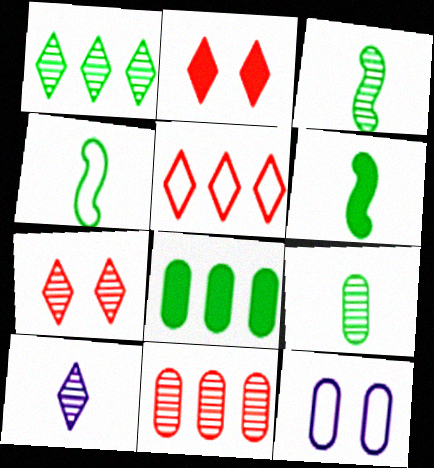[[1, 7, 10], 
[3, 4, 6], 
[4, 5, 12]]